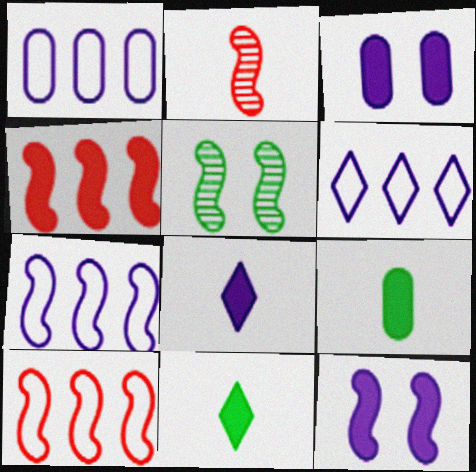[[1, 6, 7], 
[3, 4, 11]]